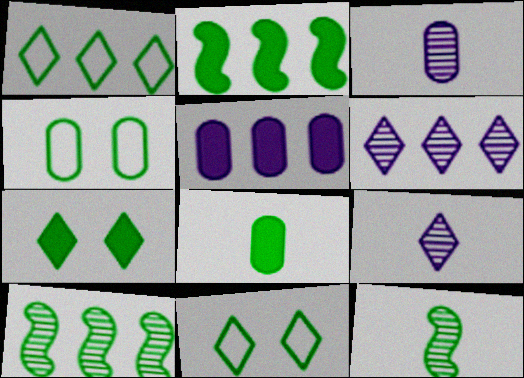[[2, 7, 8], 
[8, 10, 11]]